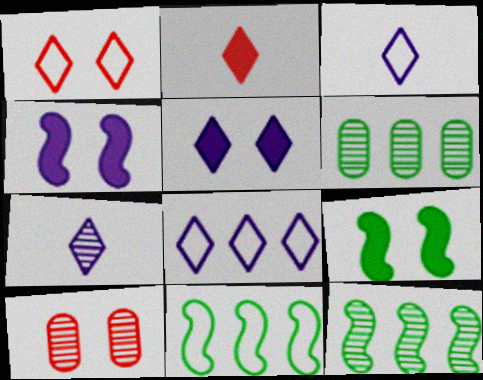[[5, 7, 8], 
[7, 10, 12]]